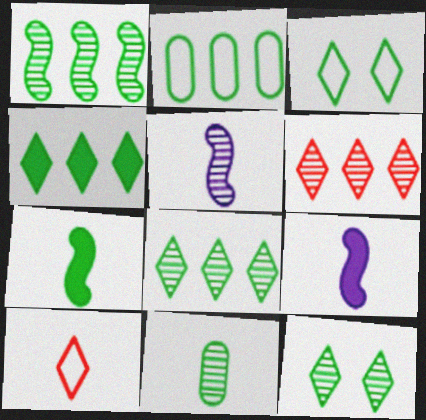[[1, 2, 4], 
[1, 11, 12], 
[2, 7, 12], 
[9, 10, 11]]